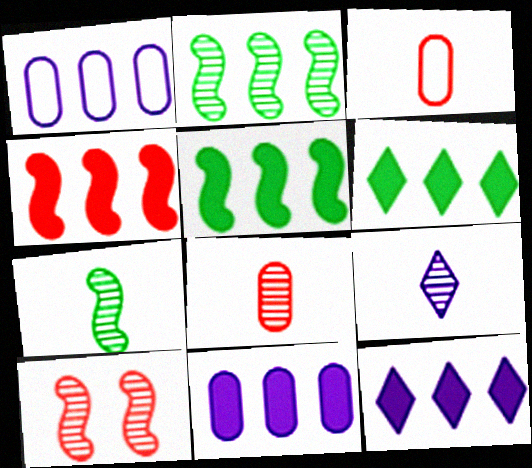[[4, 6, 11], 
[7, 8, 9]]